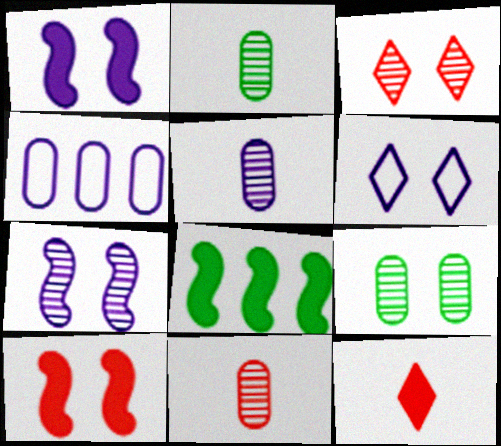[[2, 5, 11], 
[3, 7, 9], 
[6, 8, 11], 
[6, 9, 10]]